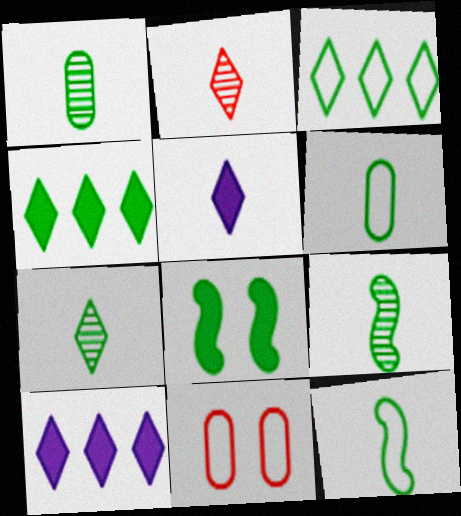[[1, 3, 8], 
[1, 7, 9], 
[9, 10, 11]]